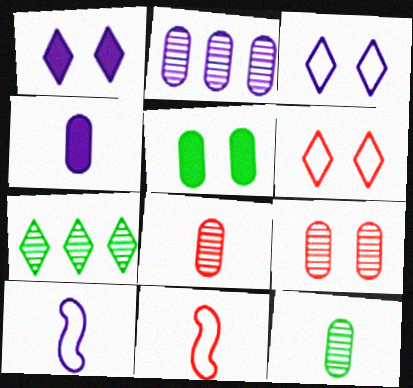[[1, 2, 10], 
[2, 9, 12]]